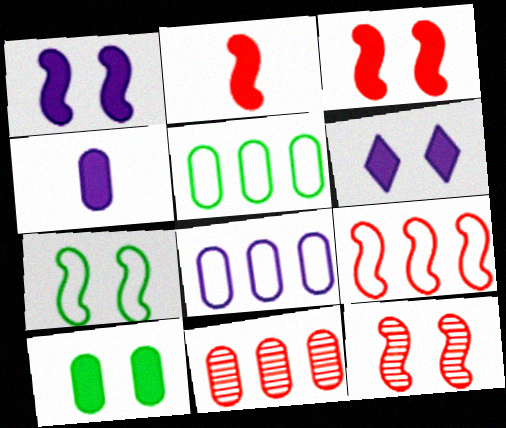[[1, 7, 12], 
[2, 9, 12], 
[3, 6, 10]]